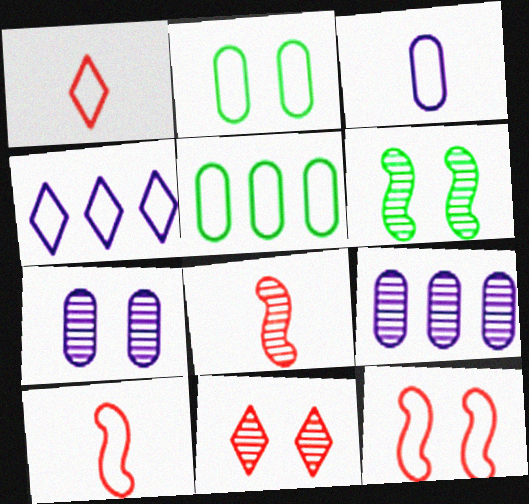[[2, 4, 10], 
[6, 7, 11]]